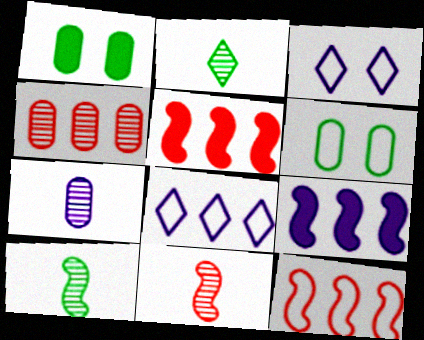[[1, 8, 11], 
[2, 7, 11], 
[3, 7, 9]]